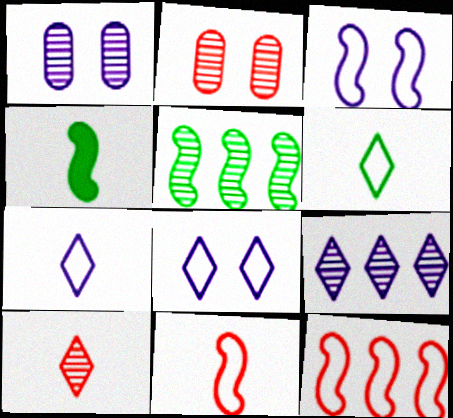[[1, 5, 10]]